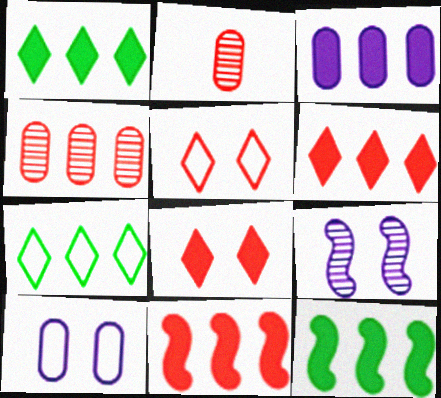[[1, 3, 11], 
[2, 5, 11], 
[3, 6, 12]]